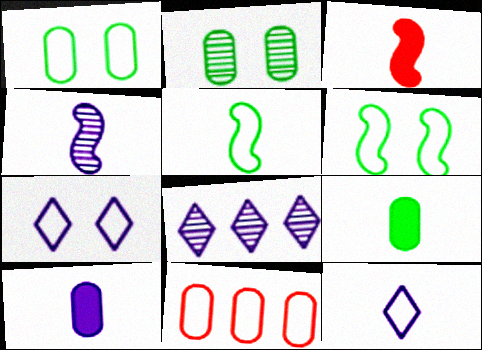[[1, 3, 8], 
[2, 10, 11], 
[3, 4, 5], 
[4, 10, 12], 
[5, 7, 11], 
[6, 11, 12]]